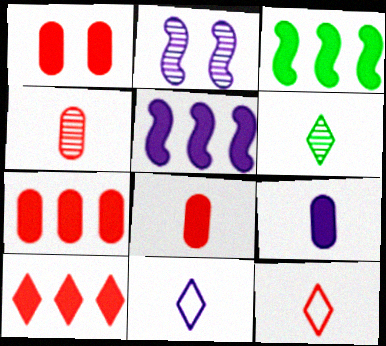[[1, 7, 8]]